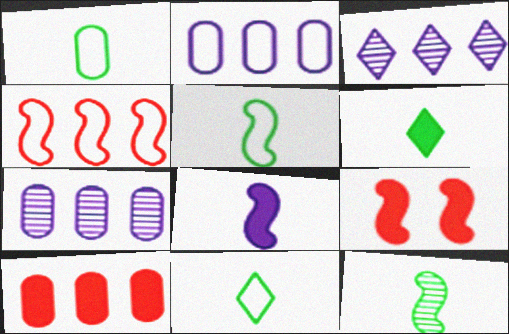[[1, 3, 9], 
[1, 5, 11], 
[1, 6, 12], 
[7, 9, 11]]